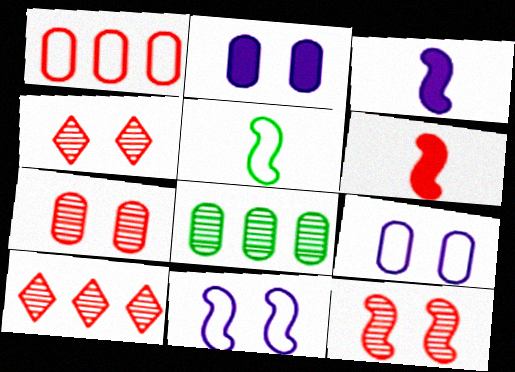[[1, 4, 6], 
[2, 5, 10], 
[4, 7, 12]]